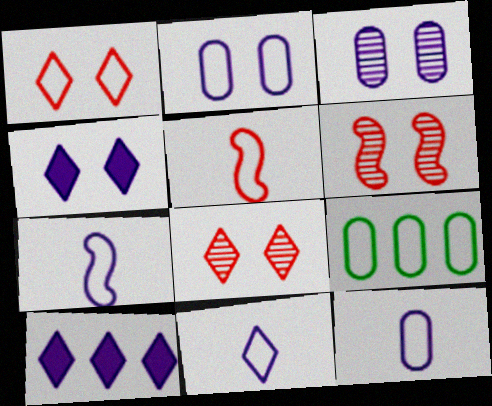[[1, 7, 9], 
[3, 7, 10], 
[7, 11, 12]]